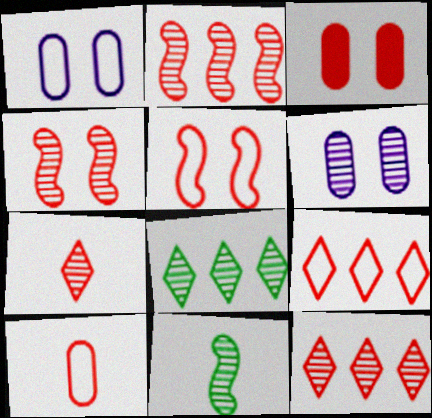[[5, 9, 10], 
[6, 11, 12]]